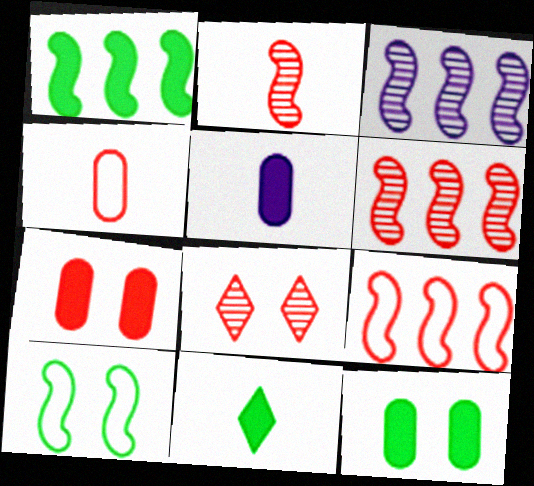[[1, 3, 9], 
[1, 11, 12]]